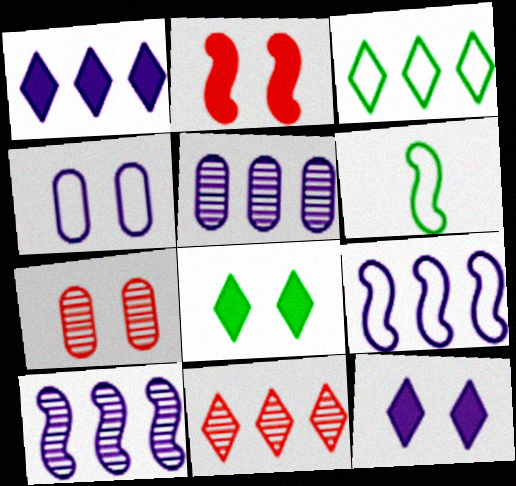[[1, 3, 11], 
[1, 5, 9], 
[1, 6, 7], 
[2, 6, 10]]